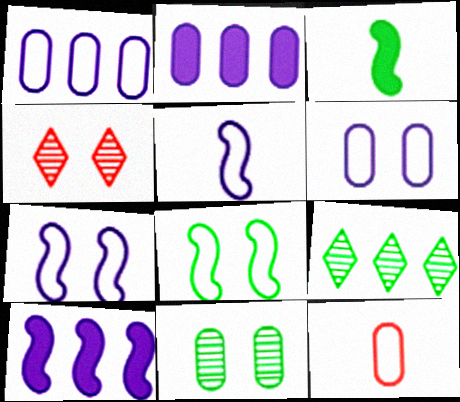[[1, 3, 4], 
[2, 11, 12]]